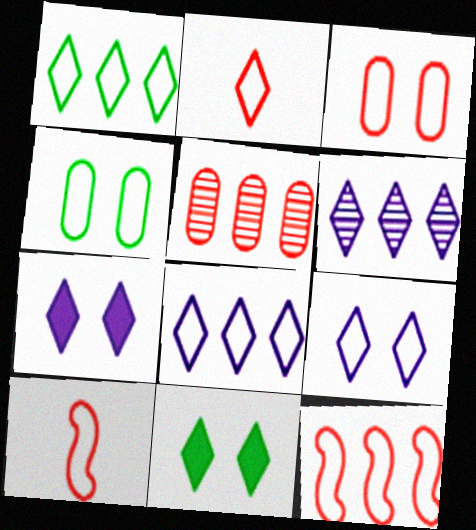[[1, 2, 9], 
[2, 3, 12], 
[2, 6, 11], 
[4, 8, 10]]